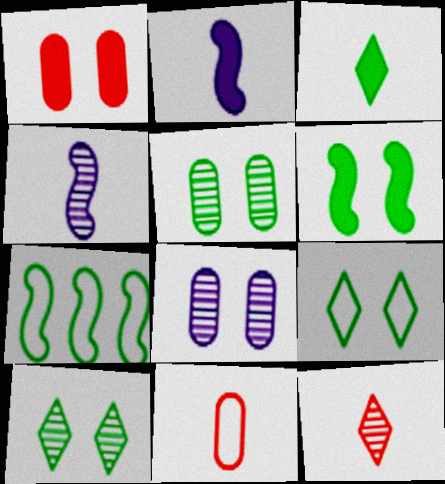[[3, 4, 11], 
[3, 5, 7], 
[5, 6, 9]]